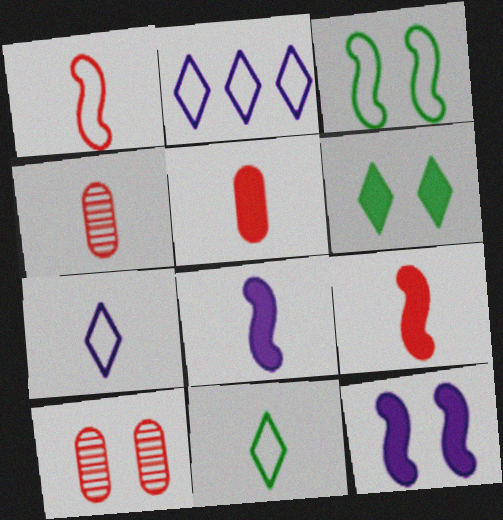[[4, 8, 11]]